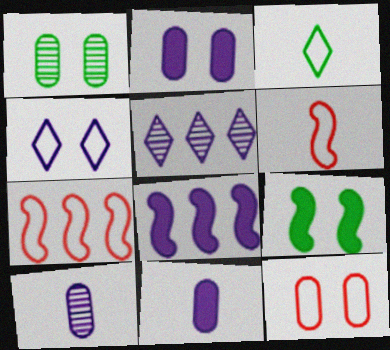[[1, 2, 12], 
[4, 8, 10]]